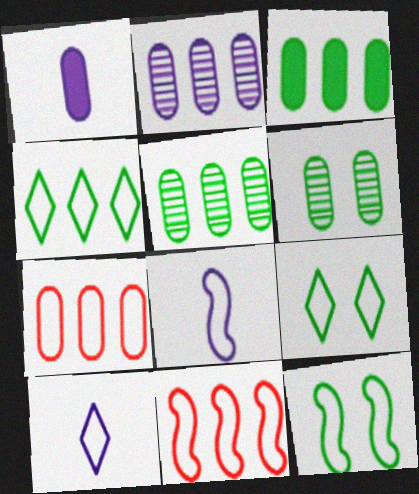[[1, 6, 7], 
[2, 3, 7], 
[7, 8, 9], 
[7, 10, 12], 
[8, 11, 12]]